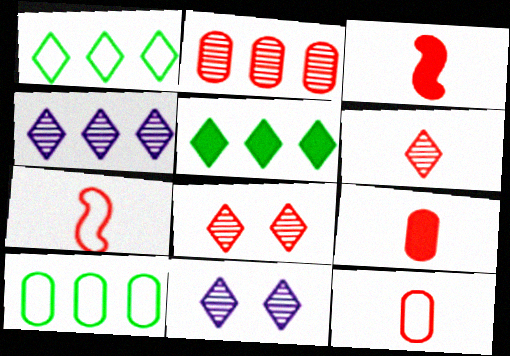[[3, 6, 12], 
[3, 10, 11], 
[6, 7, 9]]